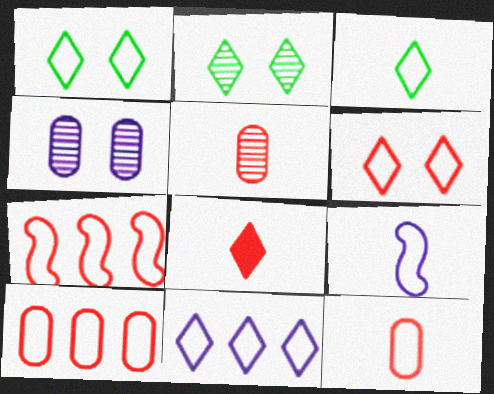[[1, 9, 10], 
[2, 8, 11], 
[3, 6, 11], 
[3, 9, 12], 
[6, 7, 12]]